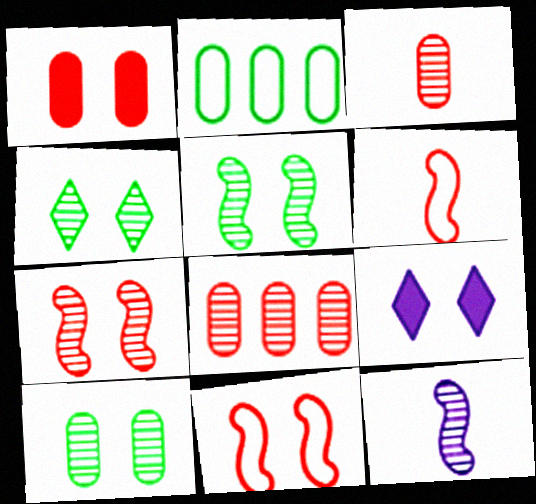[[4, 5, 10], 
[4, 8, 12], 
[9, 10, 11]]